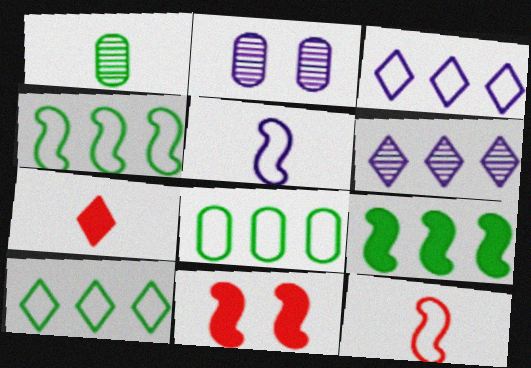[[1, 3, 11], 
[1, 5, 7], 
[2, 4, 7], 
[4, 8, 10]]